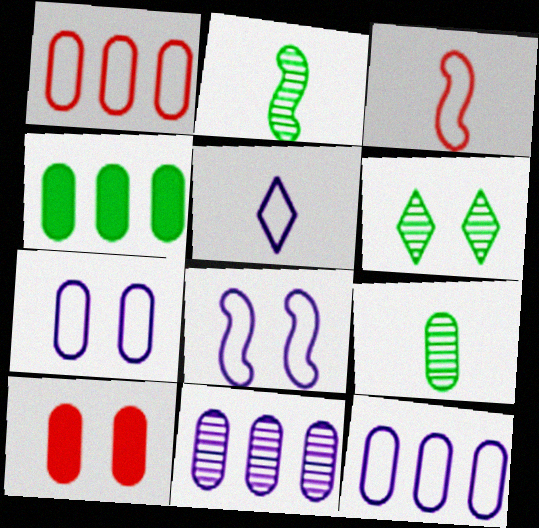[[1, 4, 11], 
[5, 8, 12], 
[6, 8, 10], 
[9, 10, 12]]